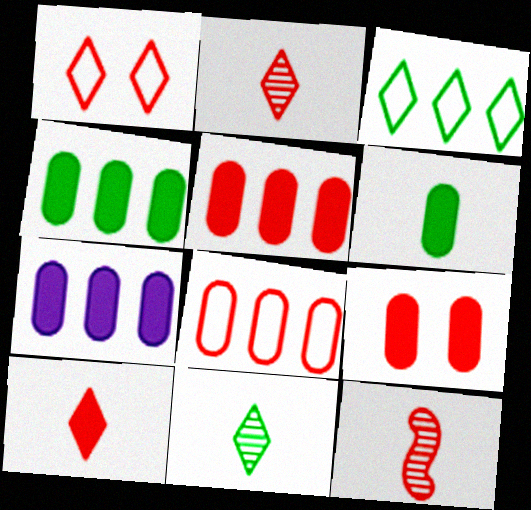[[1, 5, 12], 
[4, 5, 7], 
[6, 7, 9]]